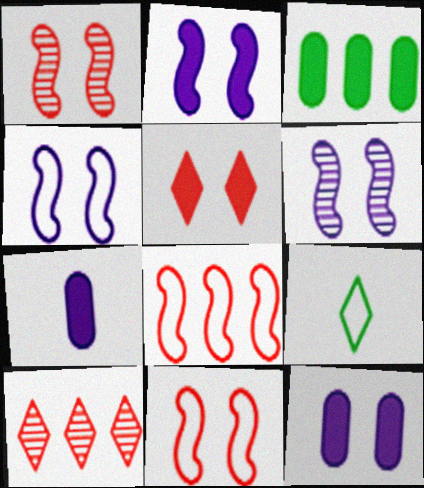[[2, 4, 6]]